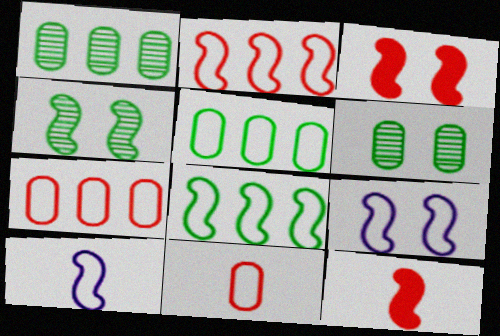[[3, 4, 9]]